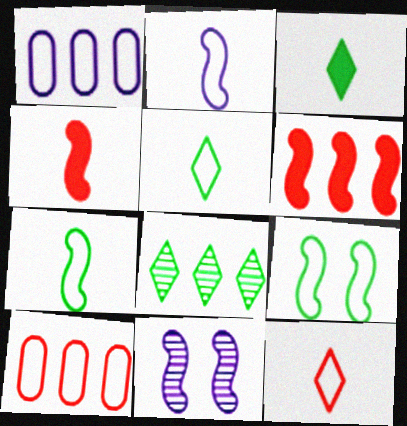[[1, 6, 8], 
[1, 9, 12], 
[3, 10, 11], 
[6, 7, 11]]